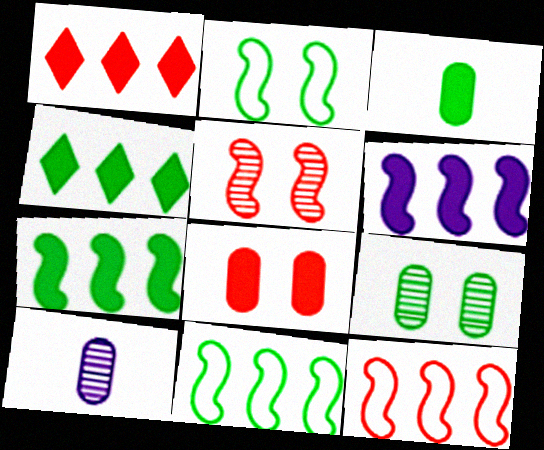[[1, 2, 10]]